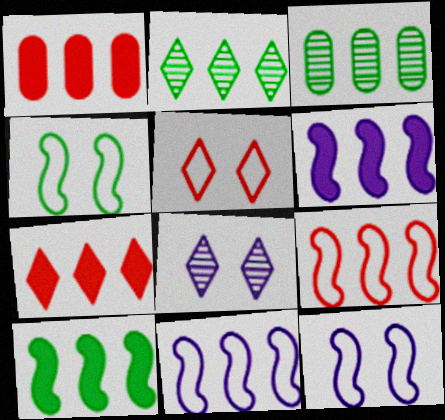[[1, 2, 11], 
[3, 7, 11]]